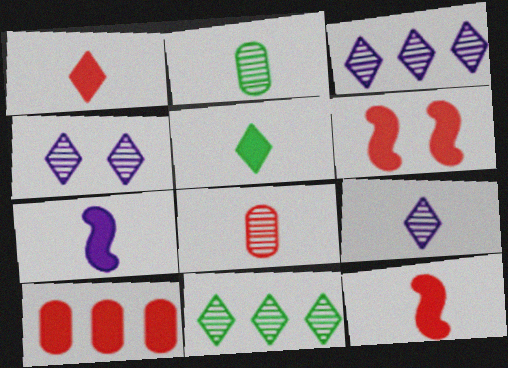[[1, 6, 10], 
[3, 4, 9]]